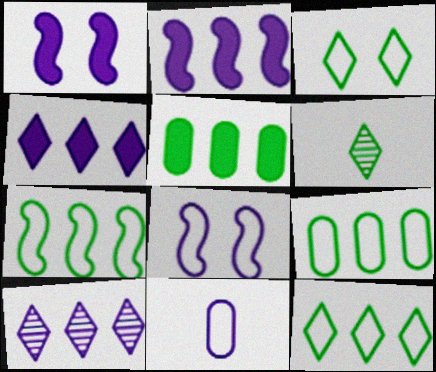[[1, 10, 11], 
[7, 9, 12]]